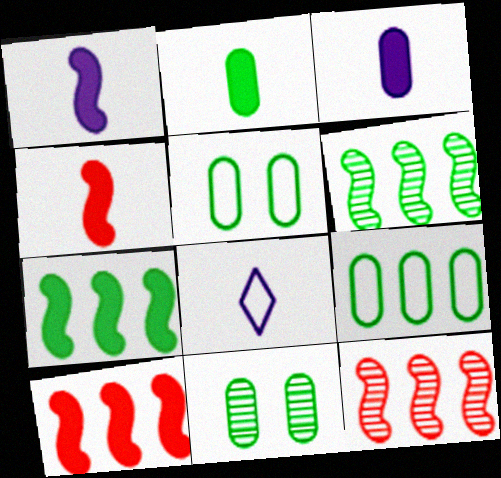[[2, 9, 11], 
[8, 10, 11]]